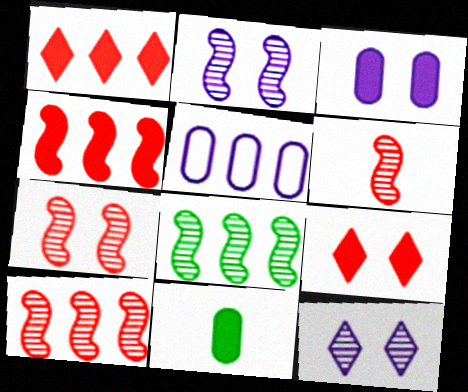[[1, 5, 8], 
[2, 6, 8], 
[6, 7, 10]]